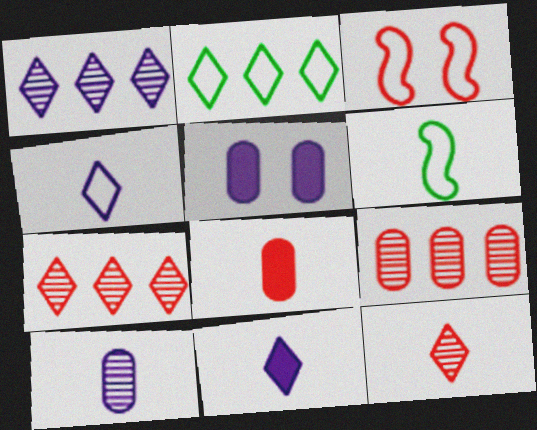[[3, 7, 8], 
[5, 6, 7]]